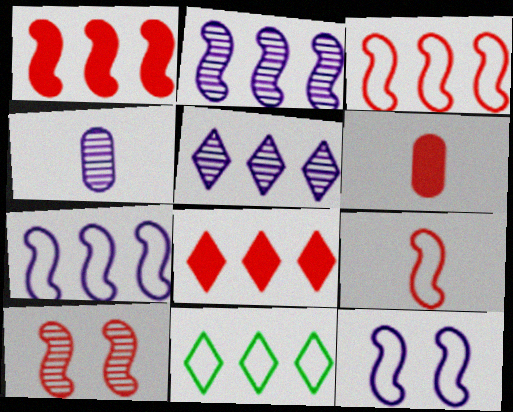[[1, 9, 10], 
[5, 8, 11]]